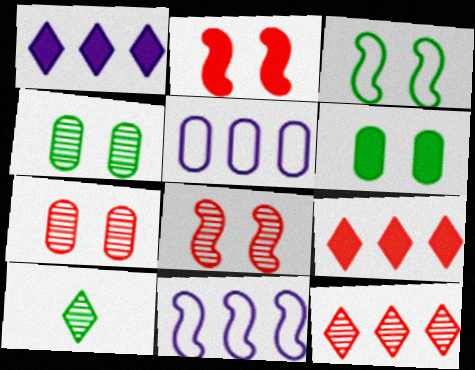[[2, 5, 10]]